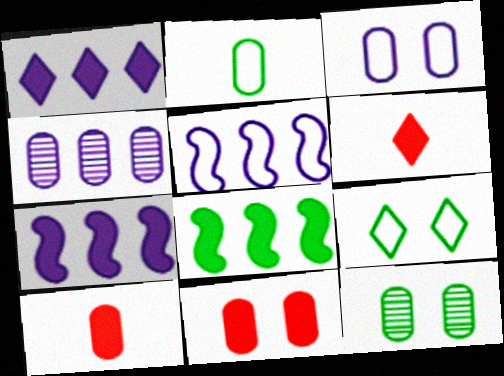[[1, 4, 5], 
[2, 4, 11], 
[3, 11, 12], 
[5, 6, 12]]